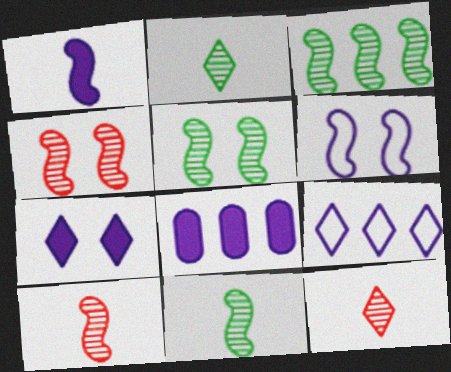[[1, 7, 8], 
[3, 5, 11]]